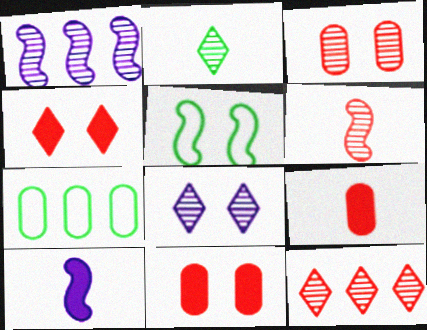[[1, 2, 3], 
[2, 8, 12], 
[3, 6, 12], 
[5, 8, 11]]